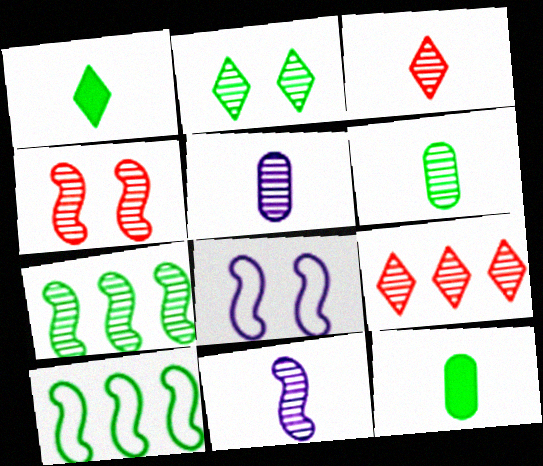[[2, 6, 7], 
[2, 10, 12], 
[3, 6, 11], 
[4, 7, 11], 
[8, 9, 12]]